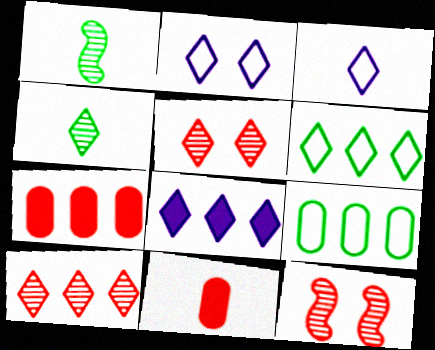[[1, 2, 7], 
[1, 3, 11], 
[6, 8, 10]]